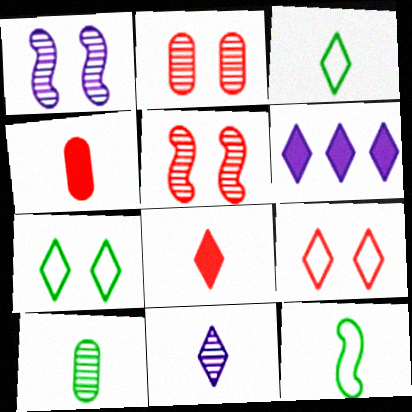[[2, 6, 12], 
[3, 8, 11], 
[4, 11, 12]]